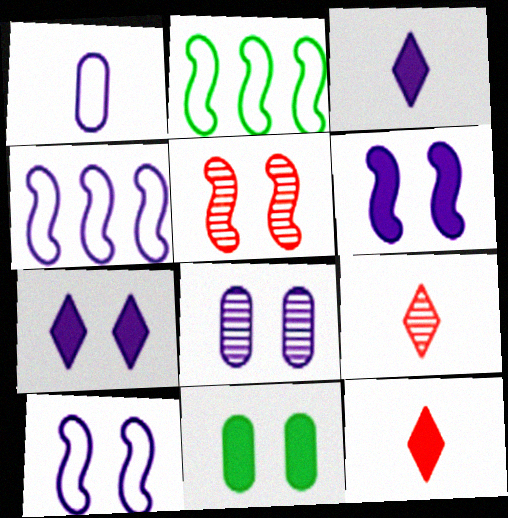[[2, 8, 12], 
[3, 4, 8], 
[4, 9, 11], 
[7, 8, 10]]